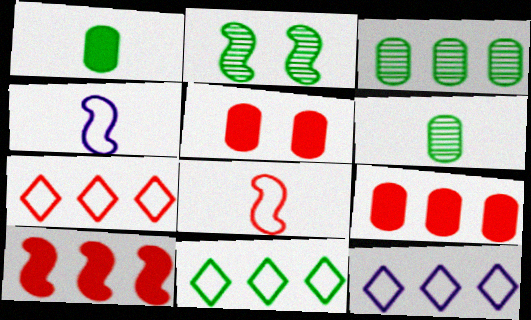[[1, 2, 11], 
[2, 4, 10], 
[3, 10, 12], 
[7, 11, 12]]